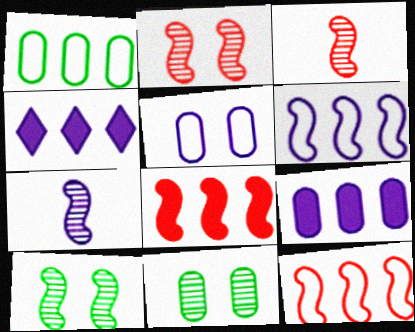[[4, 5, 7]]